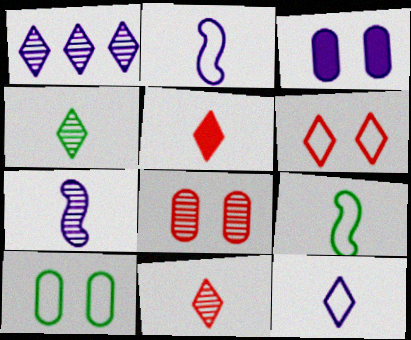[[1, 2, 3], 
[3, 8, 10], 
[4, 5, 12]]